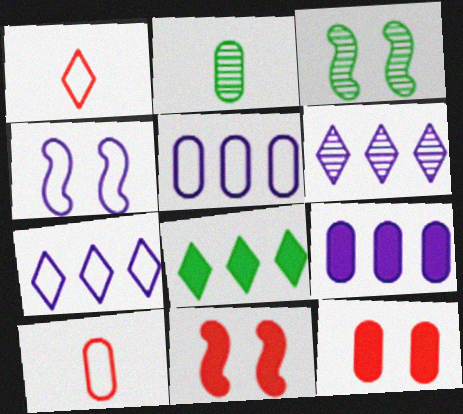[[1, 3, 9], 
[2, 5, 12], 
[2, 7, 11], 
[3, 4, 11]]